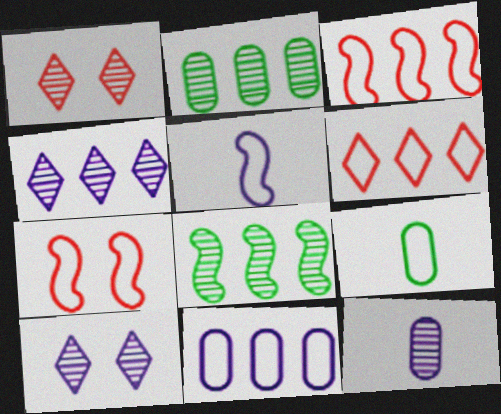[[1, 8, 12]]